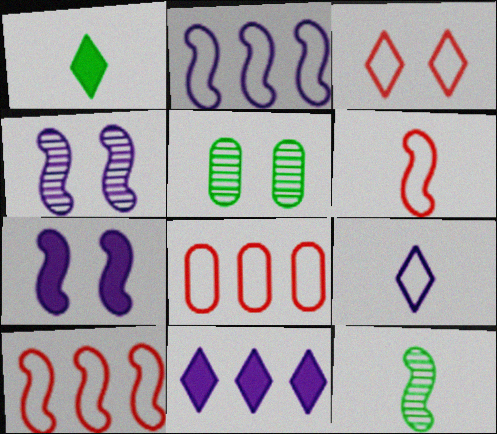[[1, 4, 8], 
[3, 5, 7], 
[3, 6, 8], 
[5, 6, 11], 
[7, 10, 12]]